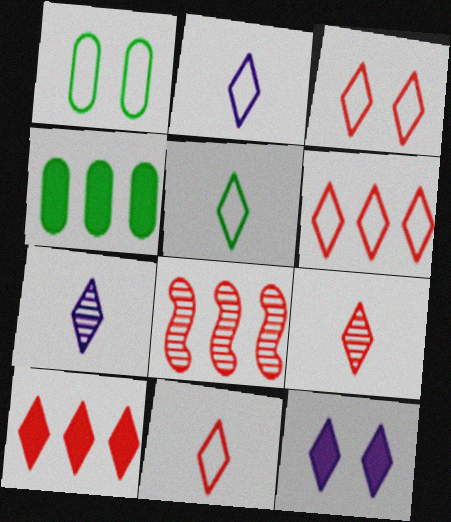[[2, 5, 11], 
[3, 6, 11], 
[3, 9, 10]]